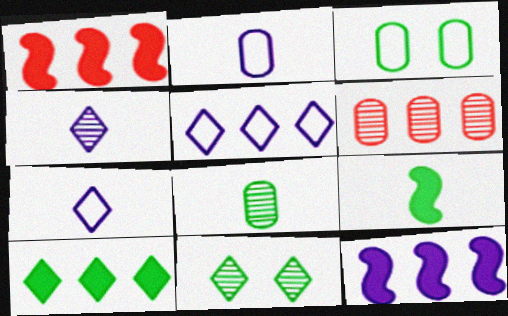[[1, 2, 11], 
[1, 3, 4]]